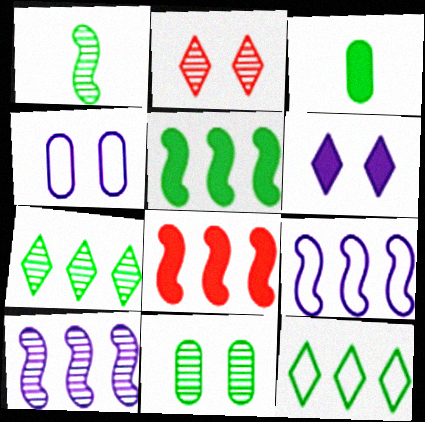[[1, 7, 11], 
[2, 3, 9], 
[3, 6, 8]]